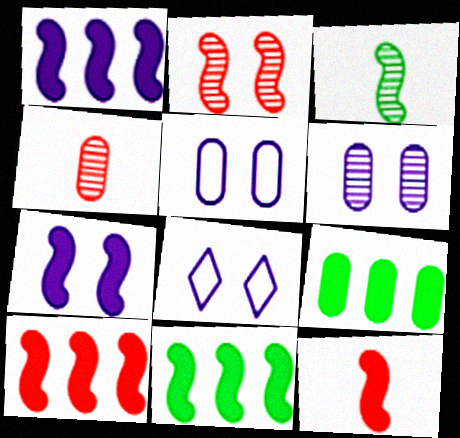[[1, 10, 11], 
[4, 5, 9], 
[4, 8, 11], 
[6, 7, 8], 
[7, 11, 12]]